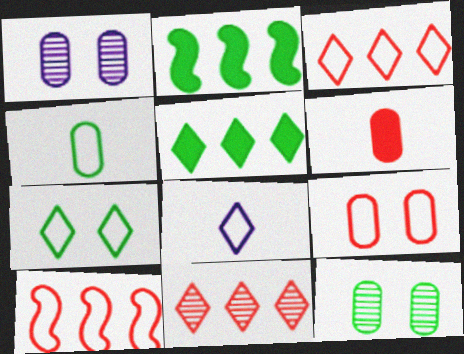[[3, 7, 8]]